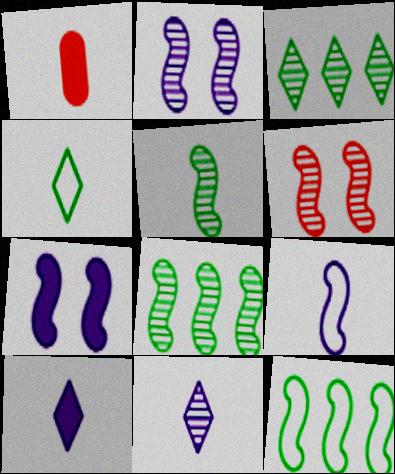[]